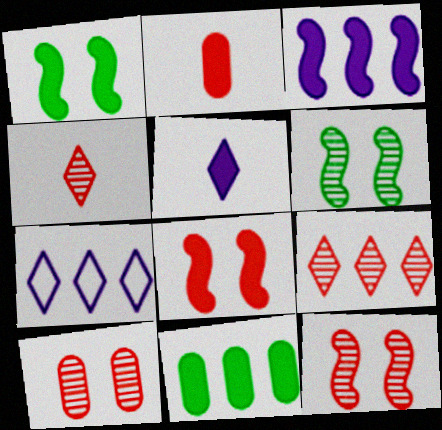[[2, 6, 7], 
[5, 8, 11]]